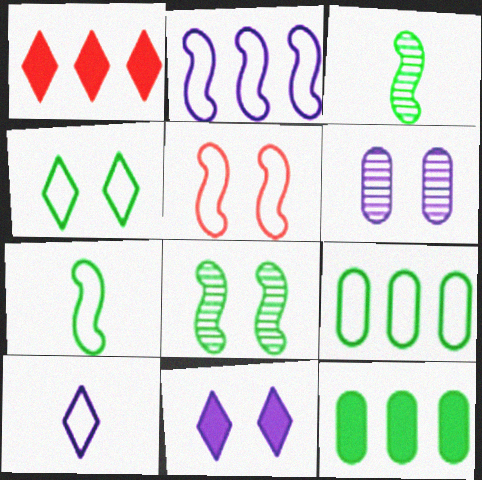[[1, 6, 7], 
[2, 5, 7], 
[3, 4, 12], 
[4, 7, 9], 
[5, 9, 10]]